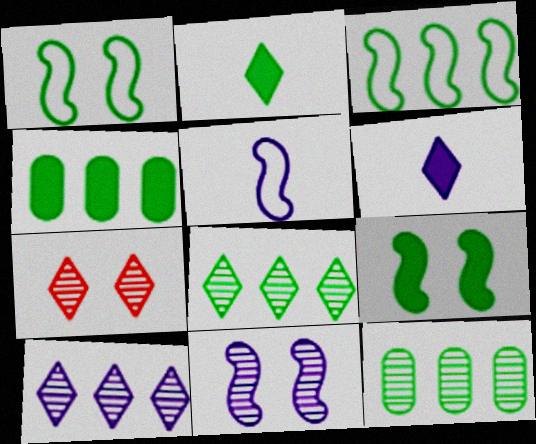[[1, 2, 12], 
[2, 4, 9], 
[3, 4, 8], 
[4, 5, 7]]